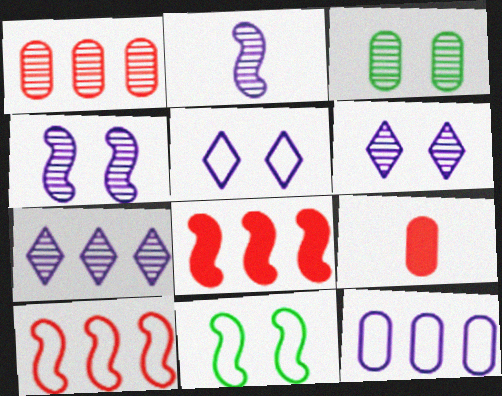[[2, 8, 11], 
[3, 9, 12], 
[7, 9, 11]]